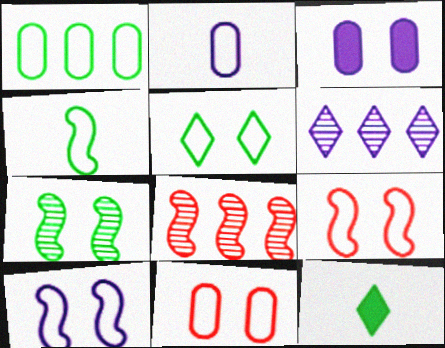[[1, 2, 11], 
[1, 4, 5], 
[1, 7, 12], 
[5, 10, 11]]